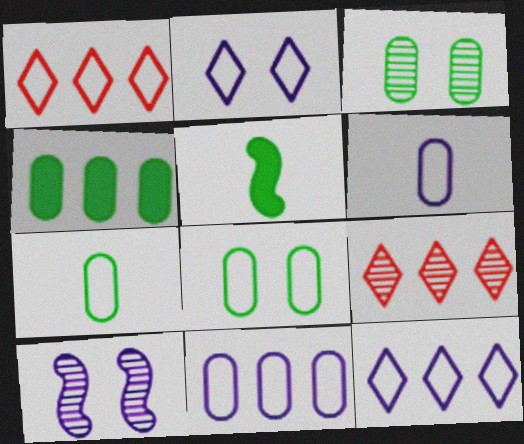[[3, 4, 7]]